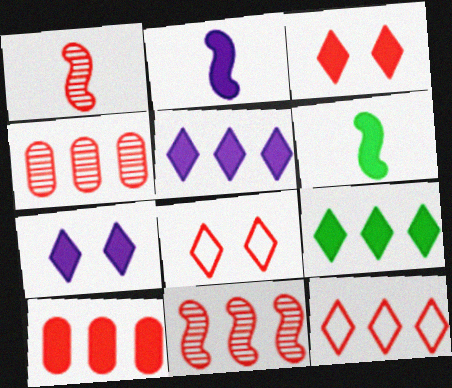[[1, 8, 10], 
[6, 7, 10], 
[10, 11, 12]]